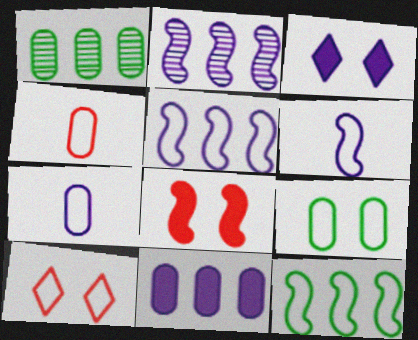[[2, 3, 7], 
[7, 10, 12]]